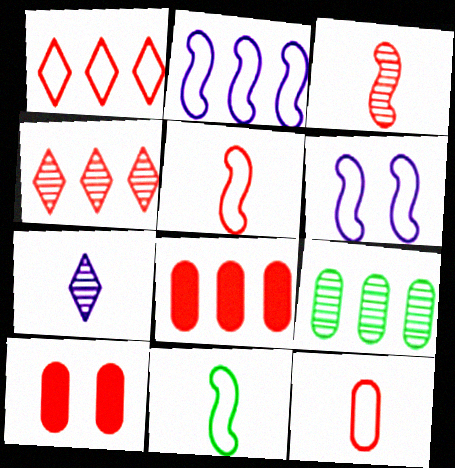[[1, 3, 10], 
[4, 5, 10]]